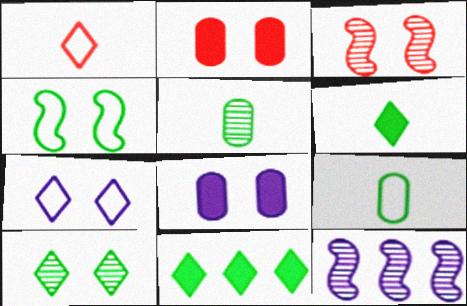[[4, 5, 11]]